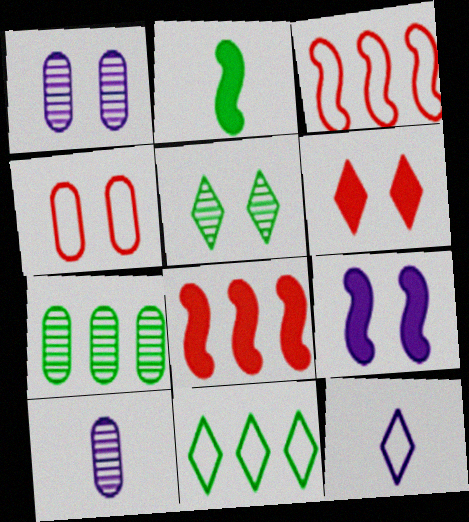[[2, 8, 9], 
[4, 5, 9]]